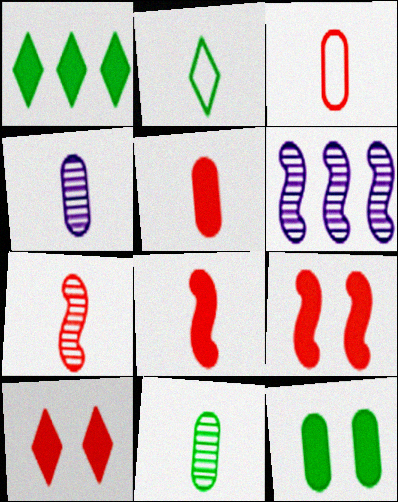[[2, 4, 8]]